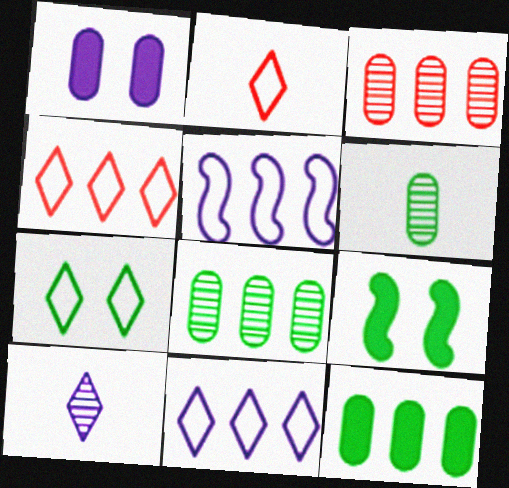[[1, 5, 10], 
[2, 7, 11]]